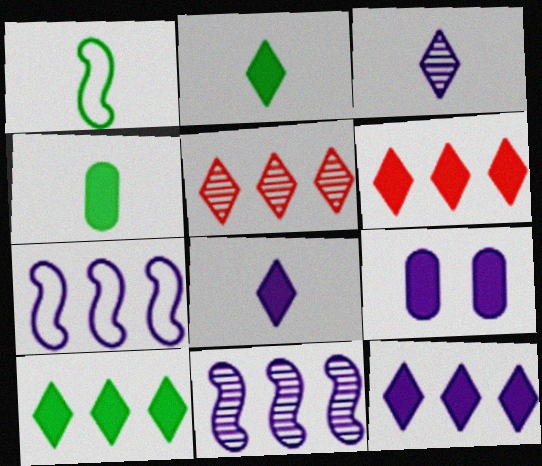[[1, 5, 9], 
[3, 7, 9], 
[6, 10, 12]]